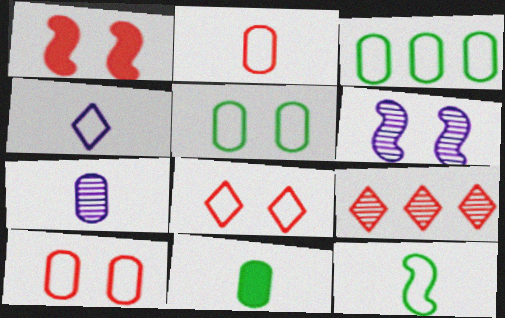[[1, 2, 9], 
[2, 4, 12], 
[2, 7, 11]]